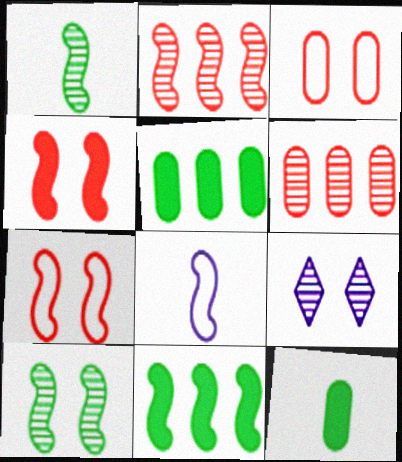[[1, 6, 9]]